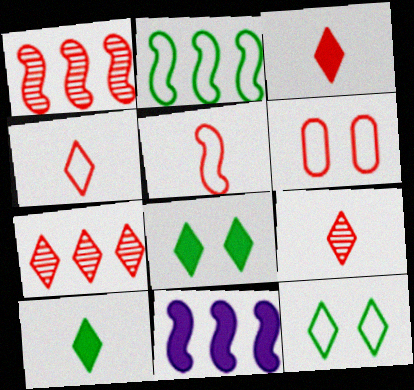[[1, 2, 11], 
[1, 3, 6], 
[3, 4, 9]]